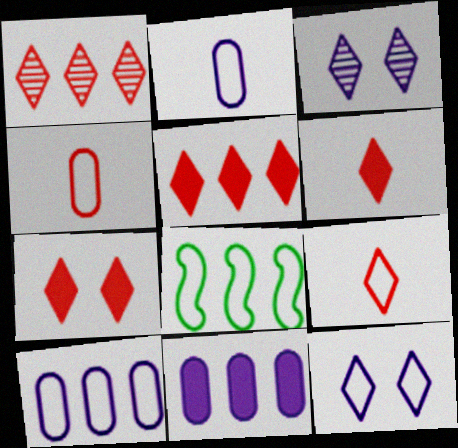[[1, 7, 9], 
[1, 8, 11], 
[4, 8, 12], 
[5, 6, 7]]